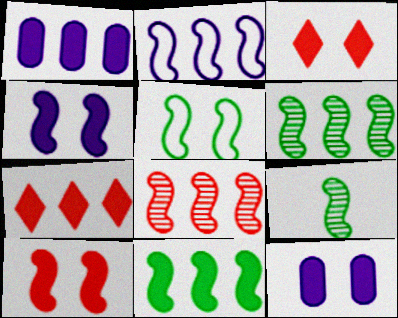[[1, 7, 11], 
[2, 8, 11], 
[2, 9, 10], 
[5, 9, 11]]